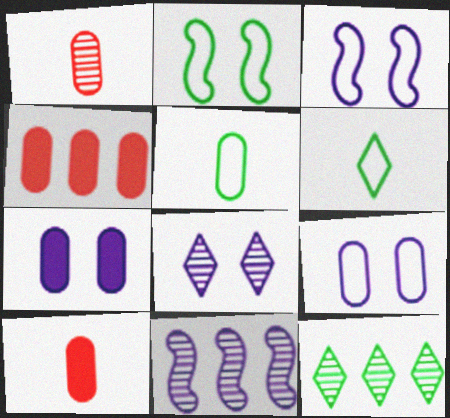[[3, 7, 8], 
[3, 10, 12]]